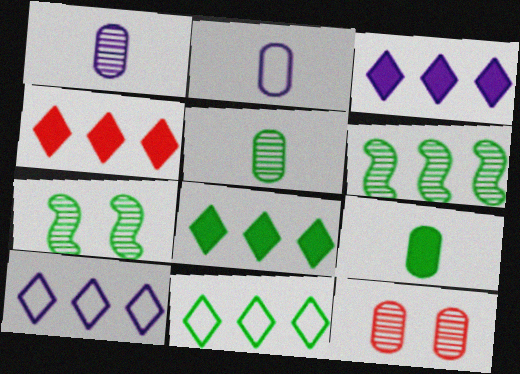[[2, 4, 7], 
[3, 4, 8], 
[7, 9, 11]]